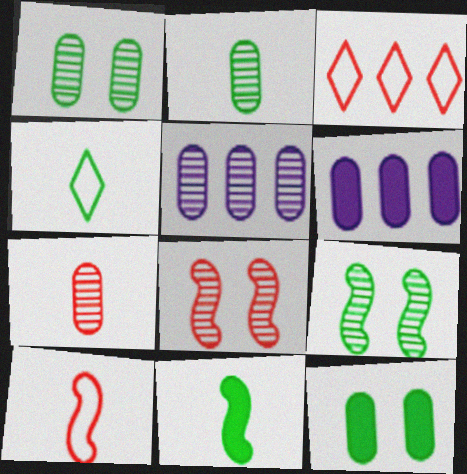[[1, 5, 7], 
[2, 4, 11], 
[4, 6, 8]]